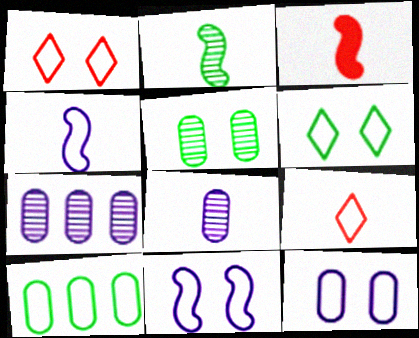[[1, 4, 10], 
[2, 3, 4], 
[3, 6, 7], 
[9, 10, 11]]